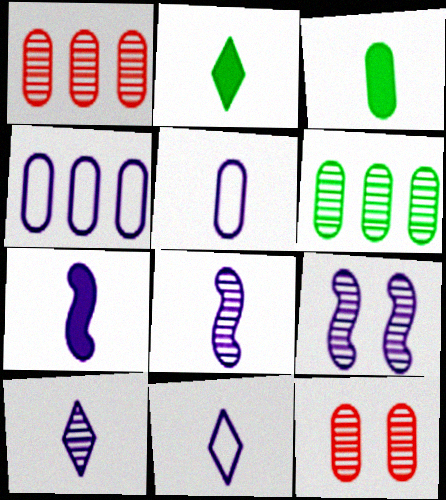[[3, 4, 12], 
[5, 7, 10]]